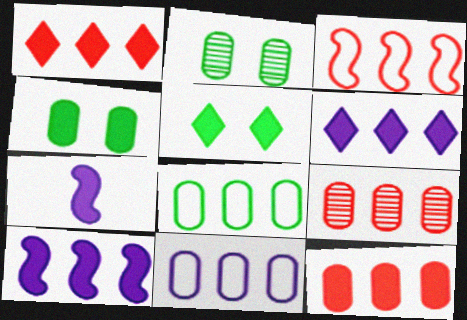[[1, 3, 9], 
[1, 4, 7], 
[5, 7, 12]]